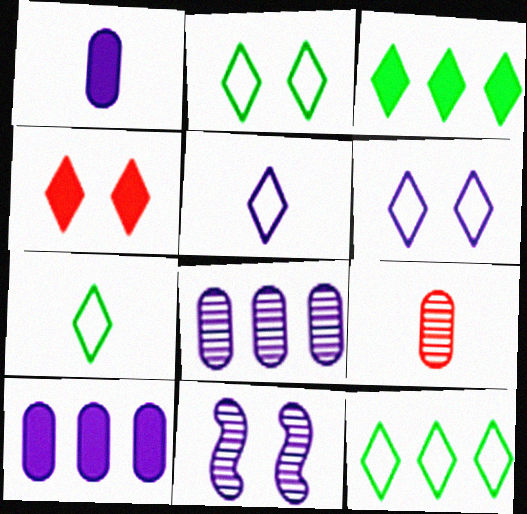[[2, 7, 12], 
[5, 10, 11]]